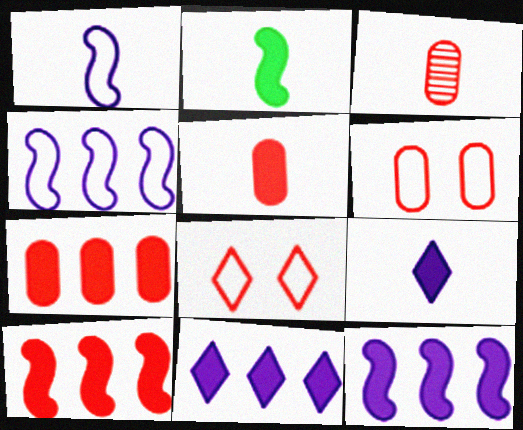[[2, 5, 9], 
[3, 6, 7], 
[3, 8, 10]]